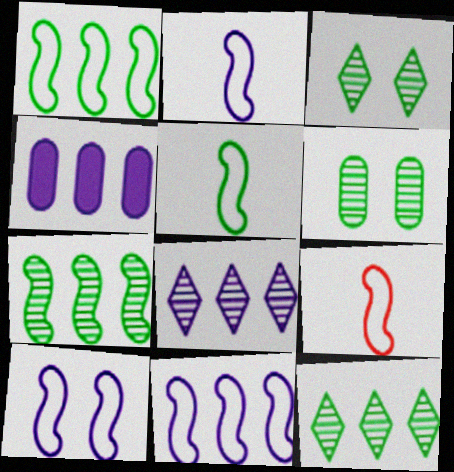[[1, 9, 10], 
[2, 5, 9], 
[2, 10, 11], 
[3, 4, 9], 
[4, 8, 11]]